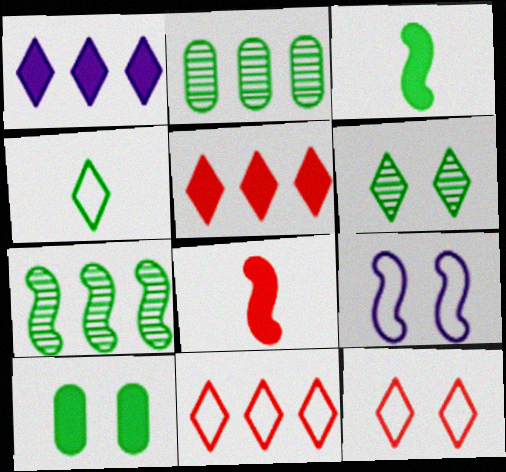[[1, 8, 10], 
[4, 7, 10], 
[7, 8, 9]]